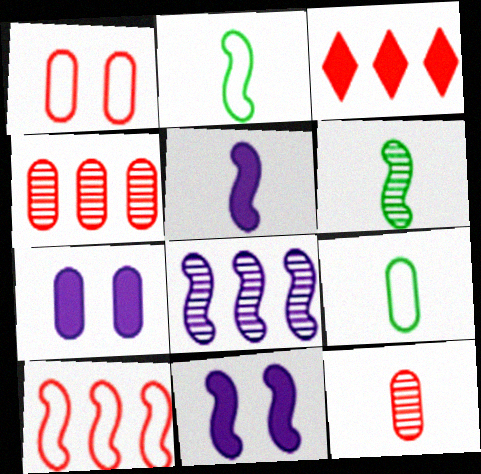[[3, 4, 10], 
[4, 7, 9], 
[6, 10, 11]]